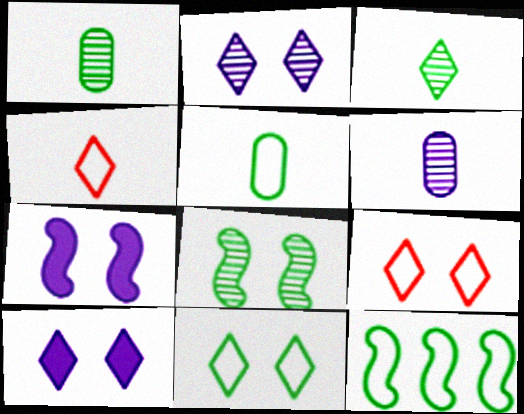[[5, 11, 12]]